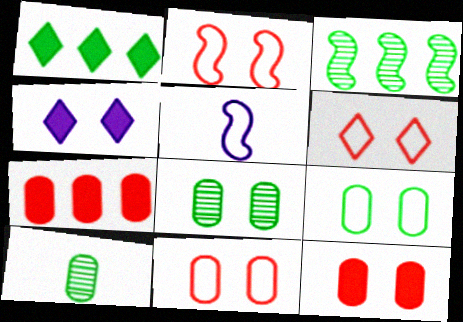[[2, 4, 8], 
[2, 6, 11]]